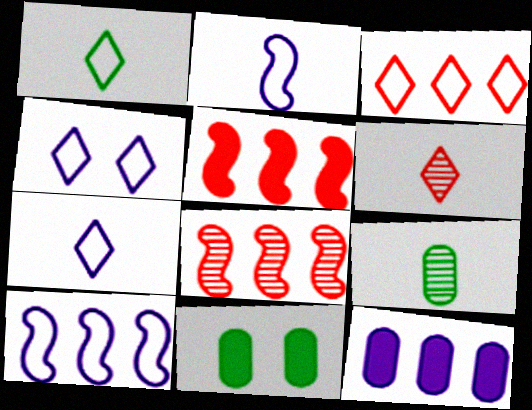[[1, 3, 4], 
[4, 5, 9], 
[6, 10, 11], 
[7, 8, 11]]